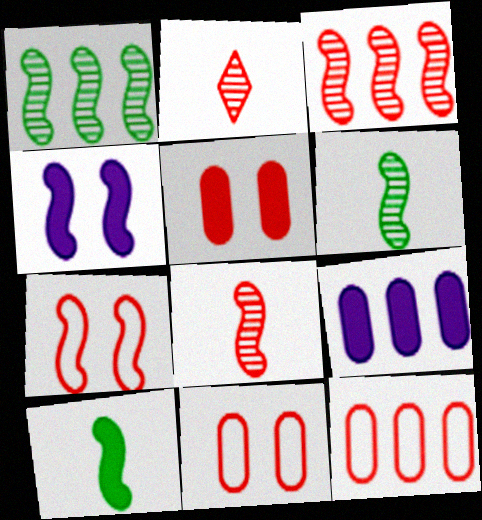[]